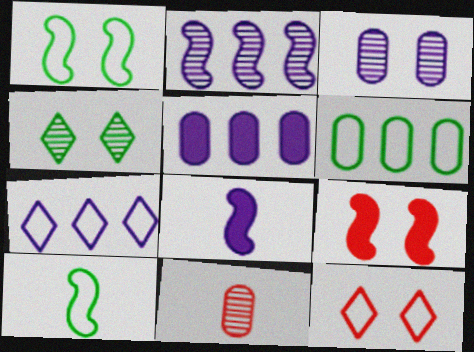[[2, 4, 11], 
[2, 5, 7], 
[2, 9, 10], 
[3, 7, 8]]